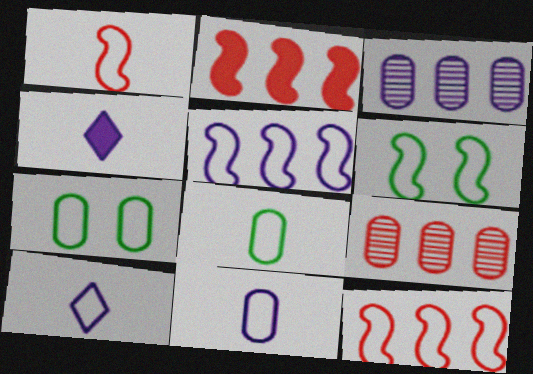[[1, 5, 6], 
[1, 8, 10], 
[4, 6, 9], 
[7, 10, 12]]